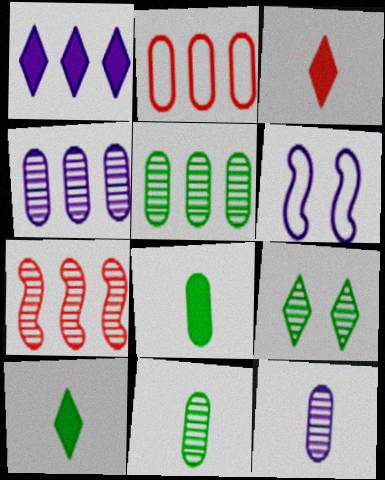[[1, 6, 12], 
[3, 5, 6], 
[7, 9, 12]]